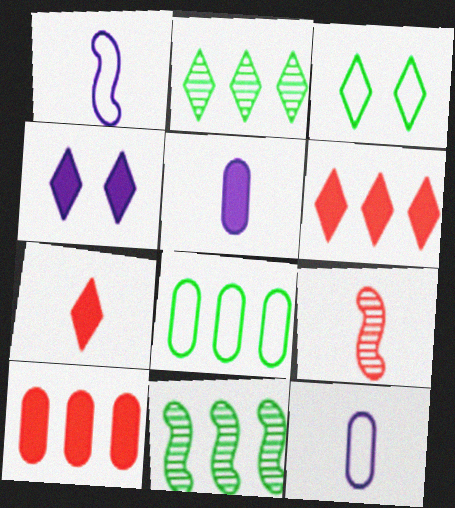[[4, 8, 9]]